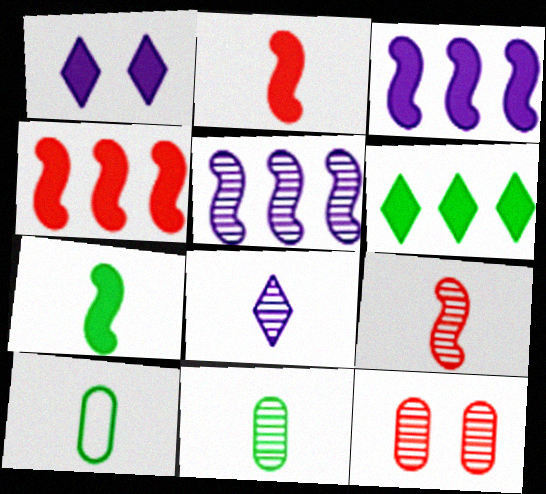[[2, 8, 10], 
[8, 9, 11]]